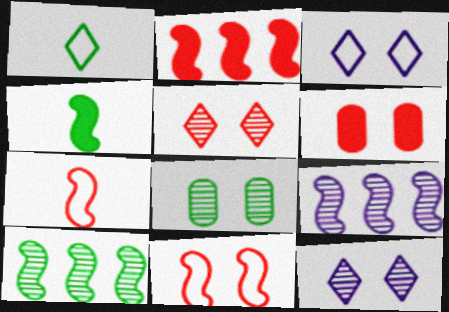[[1, 6, 9], 
[4, 9, 11], 
[5, 6, 11]]